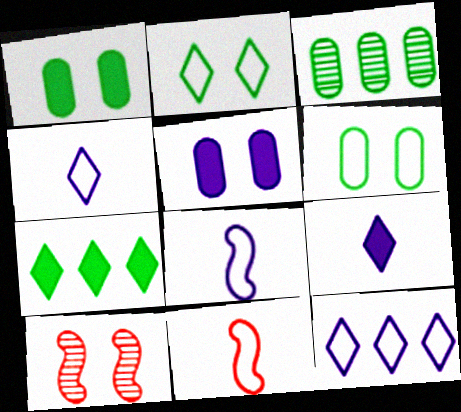[[2, 5, 10], 
[6, 11, 12]]